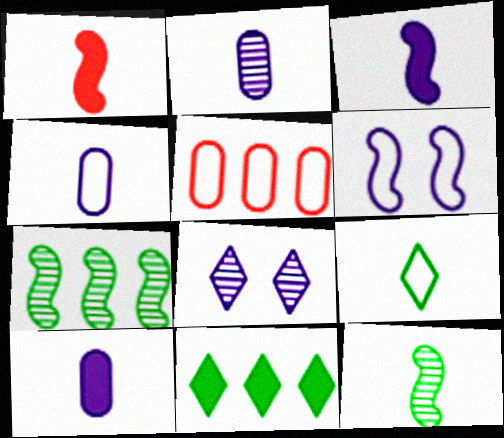[[1, 2, 9], 
[1, 6, 7], 
[2, 4, 10], 
[5, 6, 9]]